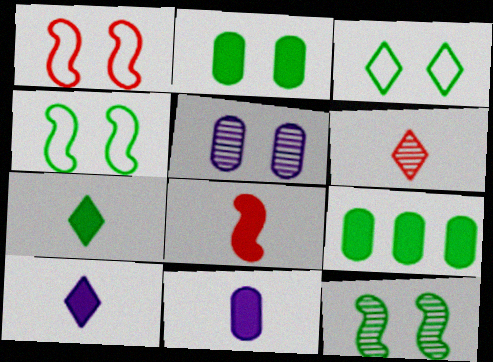[[2, 3, 12], 
[7, 8, 11]]